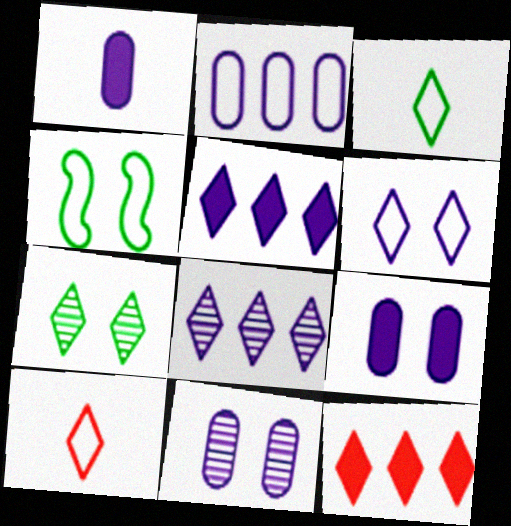[[1, 2, 11], 
[2, 4, 10], 
[5, 7, 10]]